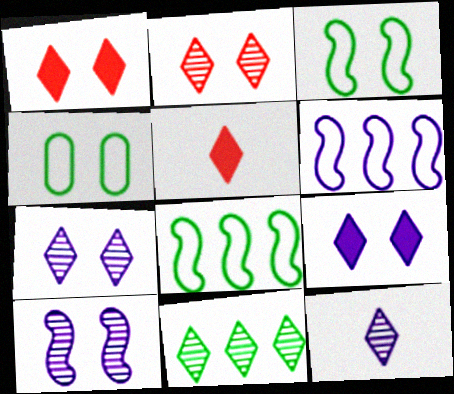[[1, 4, 10], 
[2, 11, 12]]